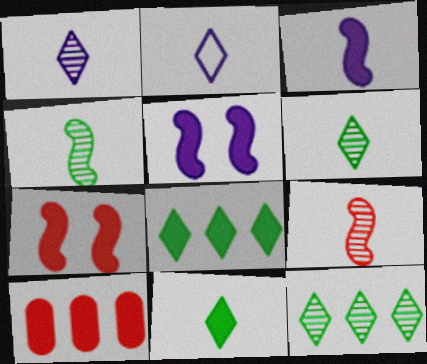[[5, 10, 11]]